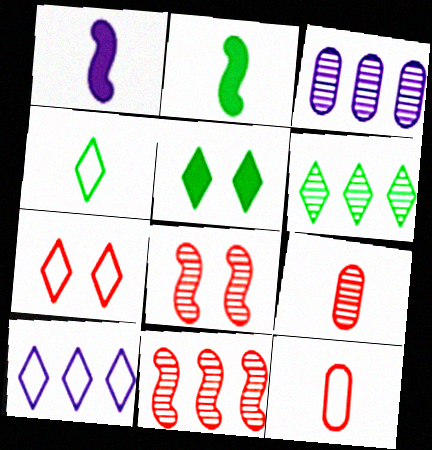[[1, 4, 9], 
[2, 3, 7], 
[3, 6, 11], 
[4, 5, 6], 
[4, 7, 10]]